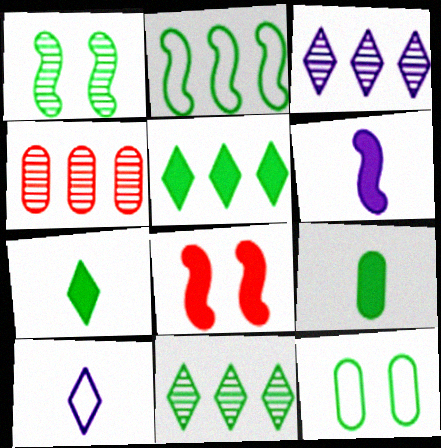[]